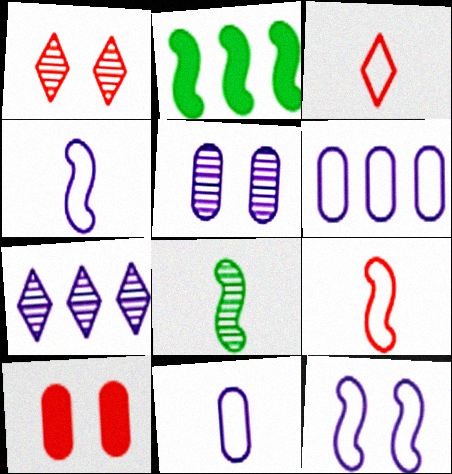[[1, 2, 11], 
[2, 3, 5]]